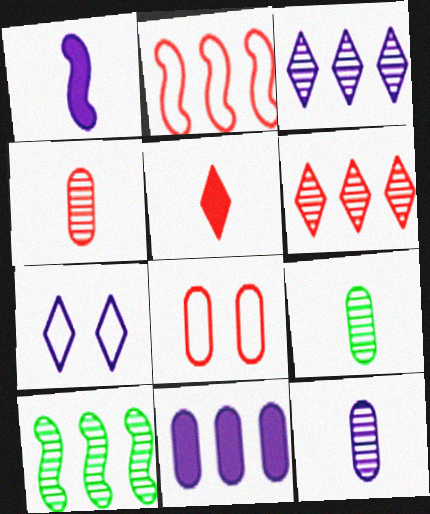[[4, 9, 12], 
[8, 9, 11]]